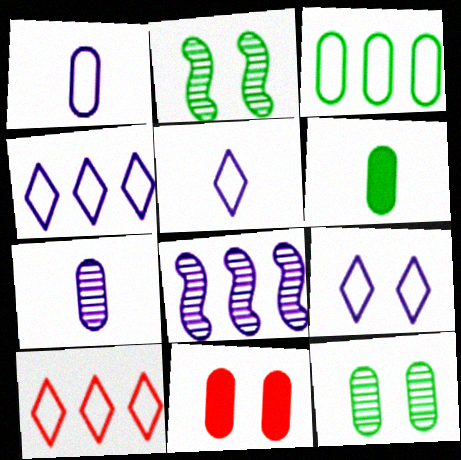[[2, 9, 11], 
[3, 6, 12], 
[3, 7, 11], 
[4, 5, 9]]